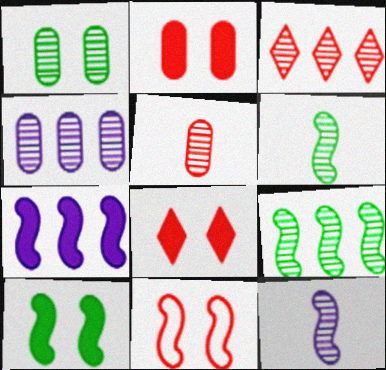[[1, 3, 12], 
[1, 4, 5], 
[3, 4, 9], 
[6, 7, 11]]